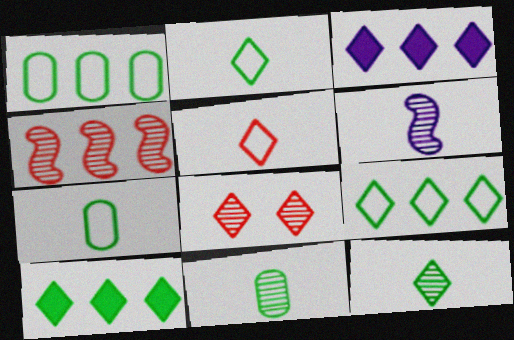[[1, 3, 4], 
[2, 3, 8]]